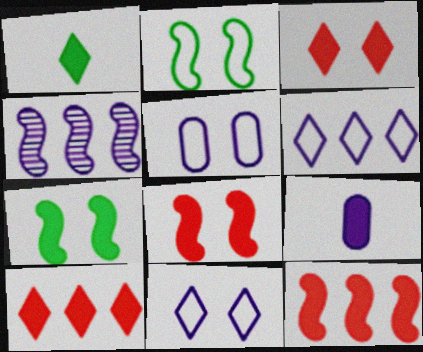[[4, 9, 11], 
[7, 9, 10]]